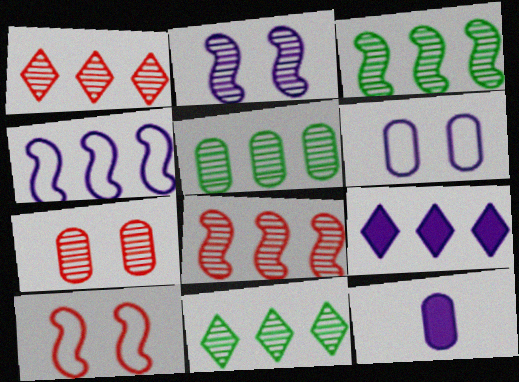[[3, 5, 11], 
[10, 11, 12]]